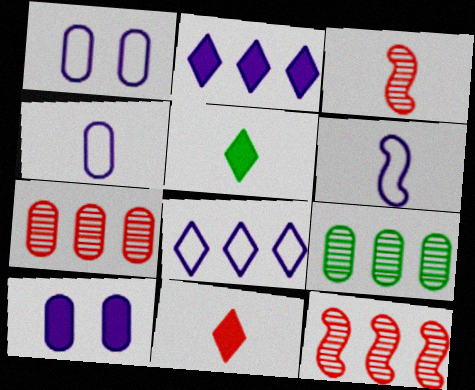[[1, 5, 12], 
[1, 6, 8], 
[3, 4, 5]]